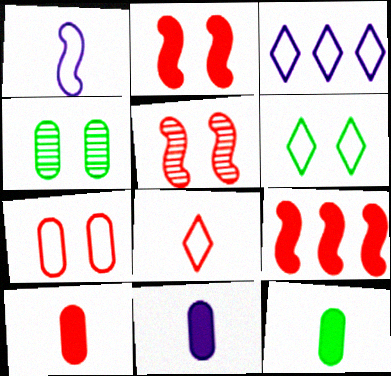[[3, 5, 12], 
[3, 6, 8], 
[10, 11, 12]]